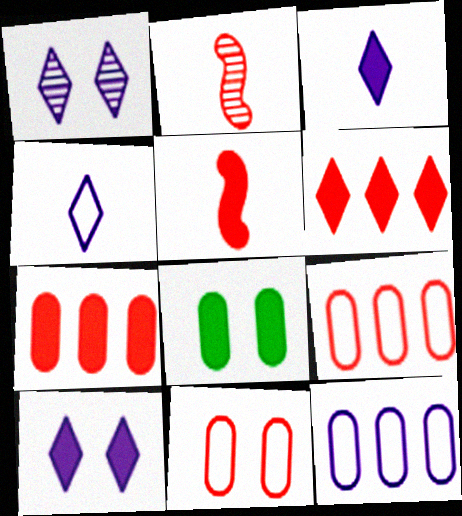[[2, 6, 11]]